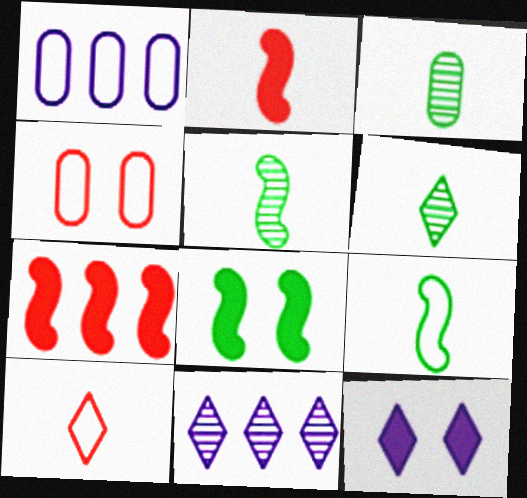[[3, 5, 6]]